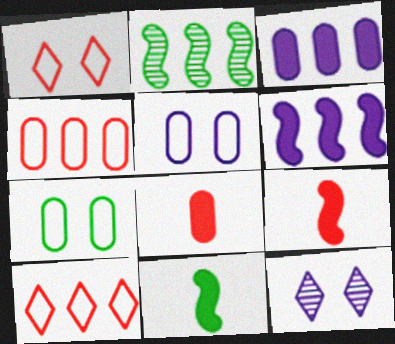[[2, 3, 10], 
[4, 11, 12]]